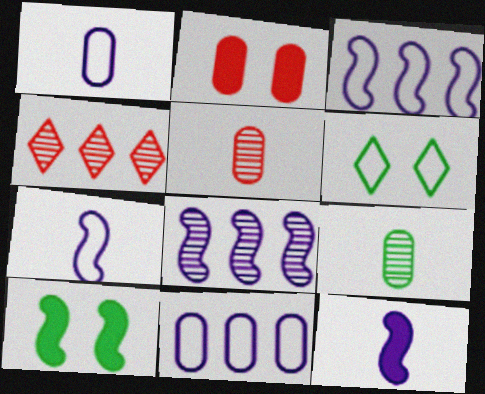[[1, 4, 10], 
[2, 9, 11]]